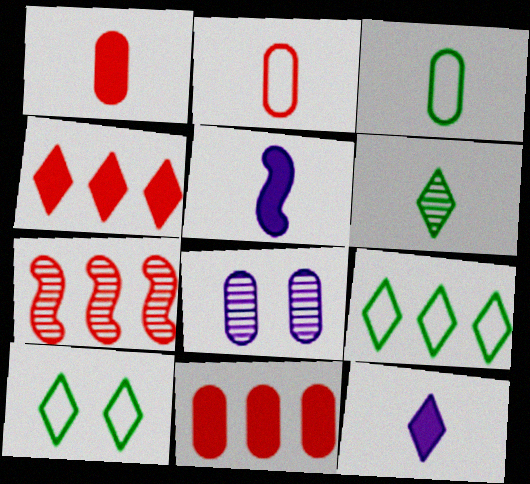[[2, 5, 6], 
[3, 8, 11], 
[6, 7, 8]]